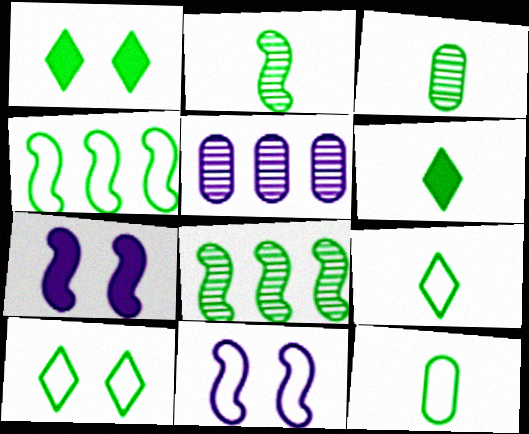[[1, 3, 4], 
[1, 8, 12], 
[2, 6, 12], 
[4, 10, 12]]